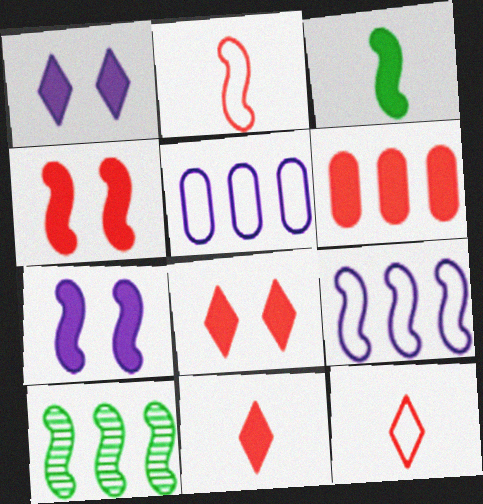[[1, 3, 6], 
[2, 7, 10], 
[4, 6, 11]]